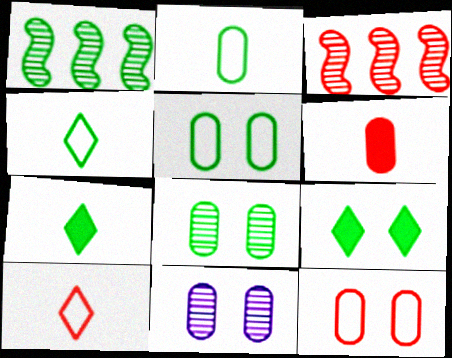[[1, 2, 9], 
[1, 5, 7]]